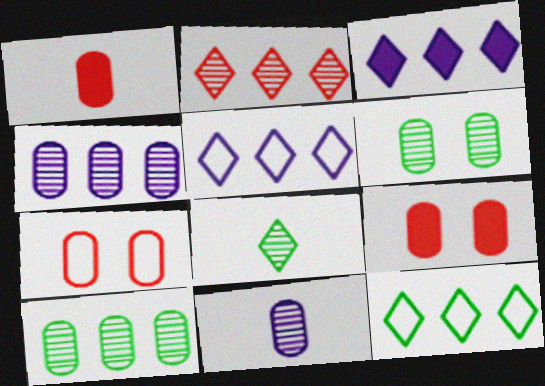[[2, 3, 12]]